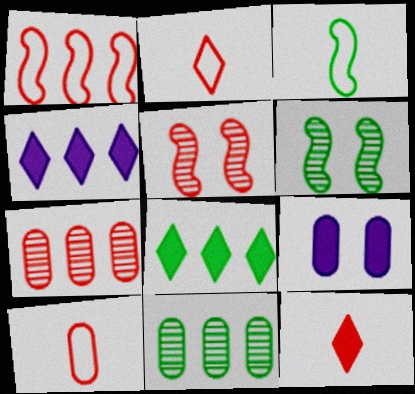[[1, 4, 11], 
[4, 6, 10], 
[9, 10, 11]]